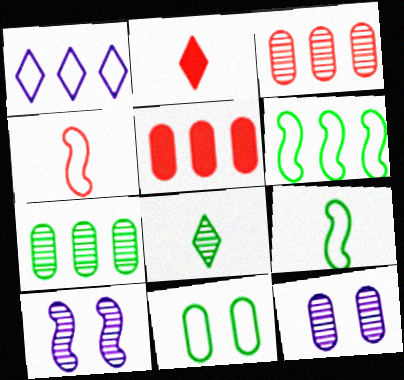[[1, 4, 11], 
[2, 6, 12], 
[3, 8, 10]]